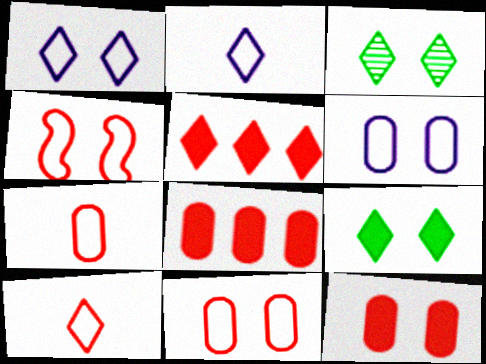[[2, 3, 5]]